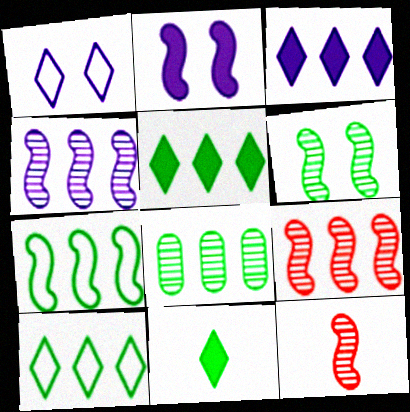[[2, 7, 12], 
[4, 6, 12], 
[5, 7, 8]]